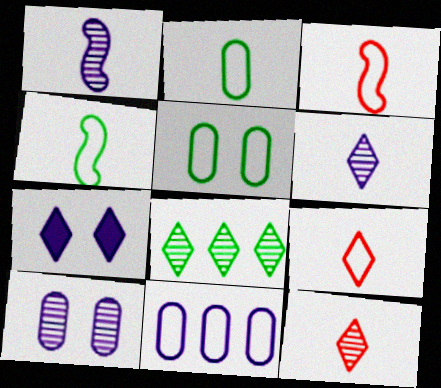[[1, 7, 11], 
[7, 8, 9]]